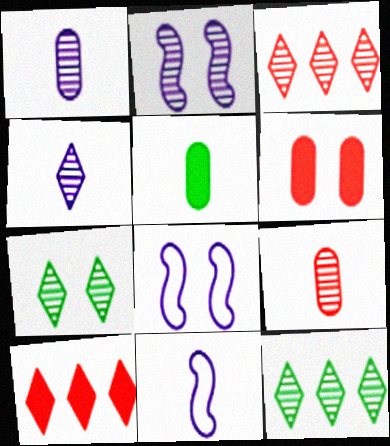[[2, 9, 12], 
[3, 4, 7], 
[3, 5, 8], 
[6, 7, 8], 
[6, 11, 12]]